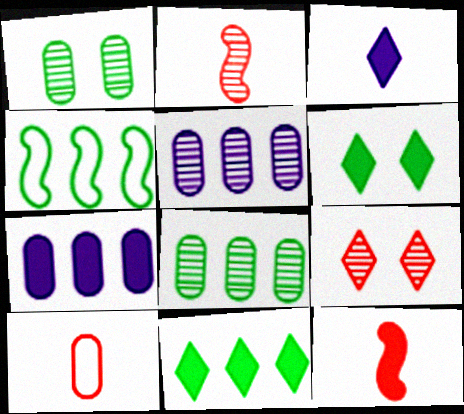[[1, 7, 10], 
[4, 8, 11], 
[6, 7, 12]]